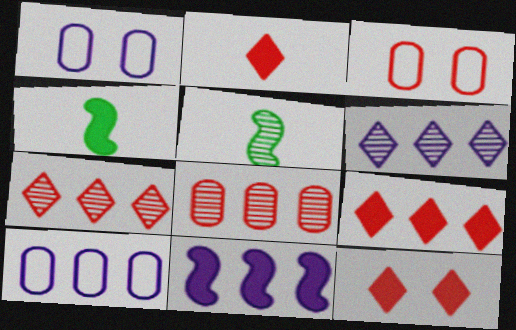[[1, 4, 7], 
[1, 5, 9], 
[2, 9, 12], 
[3, 4, 6], 
[5, 10, 12], 
[6, 10, 11]]